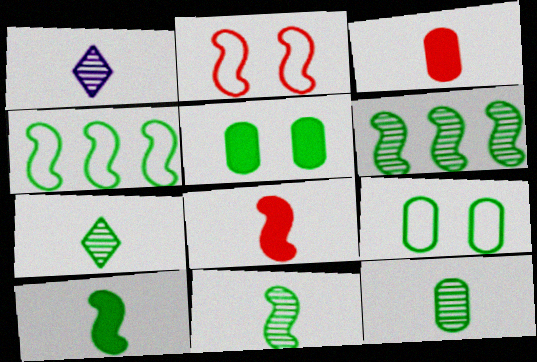[[4, 5, 7], 
[7, 11, 12]]